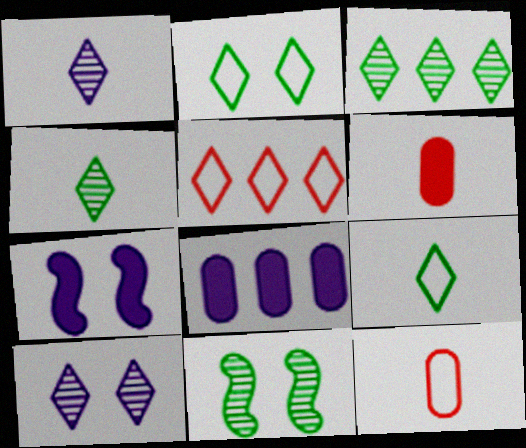[[3, 7, 12]]